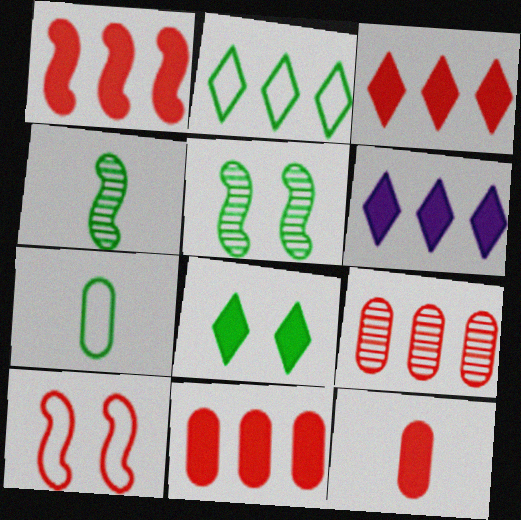[[1, 3, 11]]